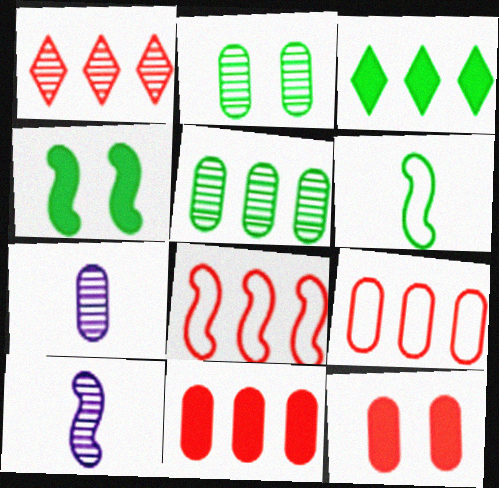[[1, 2, 10], 
[1, 8, 11], 
[2, 3, 6], 
[4, 8, 10]]